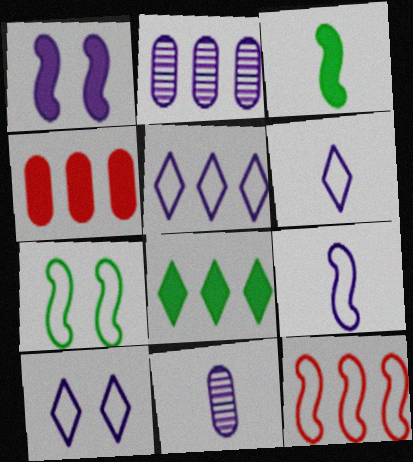[[1, 2, 6], 
[1, 5, 11], 
[2, 8, 12], 
[5, 6, 10], 
[7, 9, 12]]